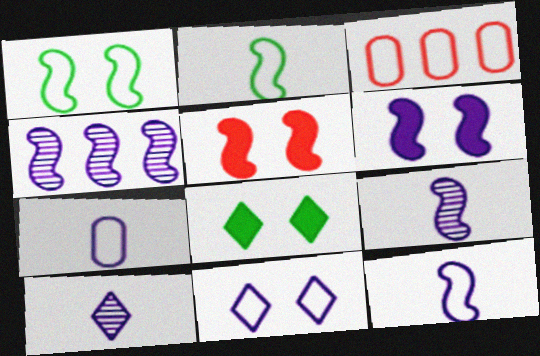[[2, 3, 11], 
[2, 4, 5], 
[3, 8, 9], 
[4, 6, 12]]